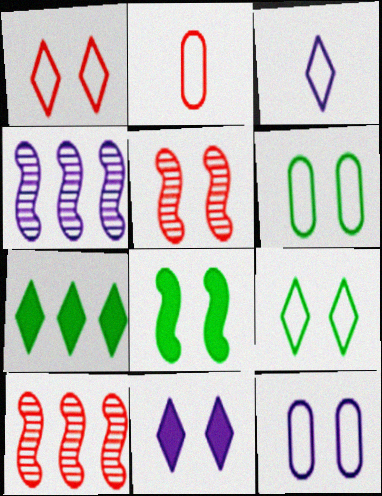[[5, 6, 11]]